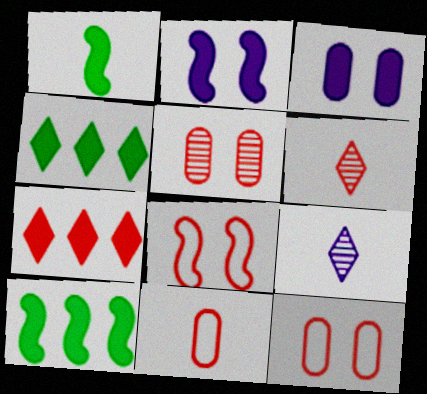[[1, 3, 7], 
[1, 9, 11], 
[9, 10, 12]]